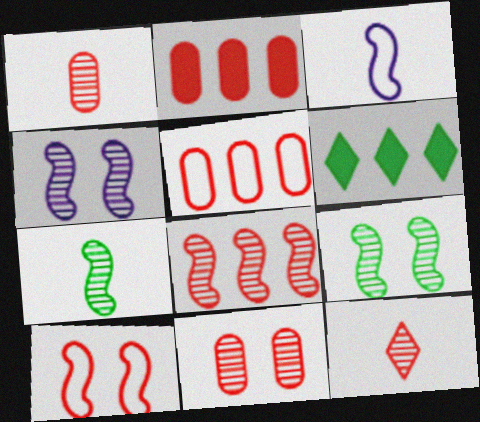[[2, 10, 12], 
[3, 6, 11], 
[4, 7, 8], 
[8, 11, 12]]